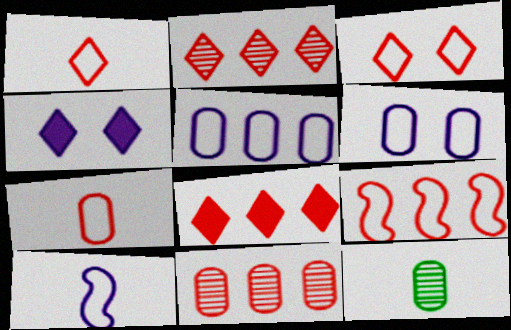[[3, 7, 9], 
[4, 9, 12], 
[8, 9, 11]]